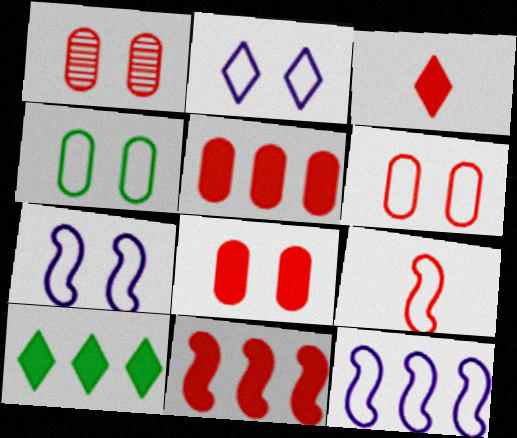[[1, 6, 8], 
[3, 8, 11]]